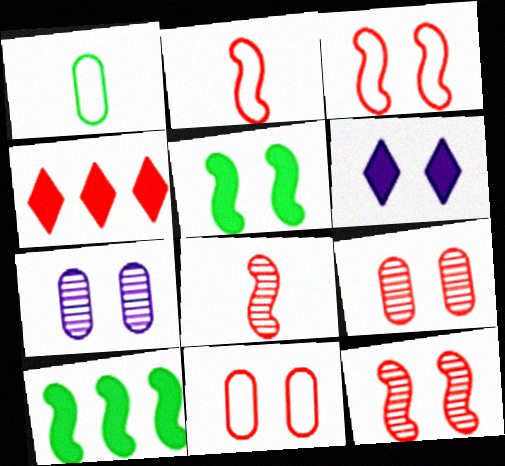[[2, 4, 9], 
[4, 8, 11]]